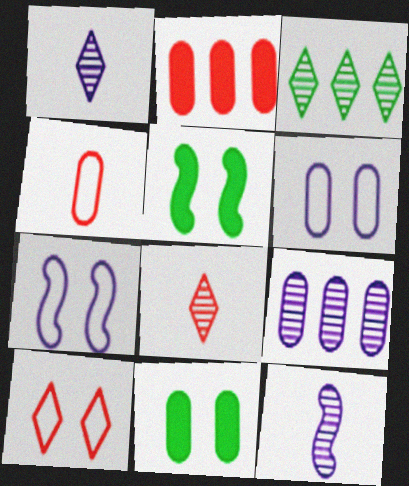[[4, 9, 11]]